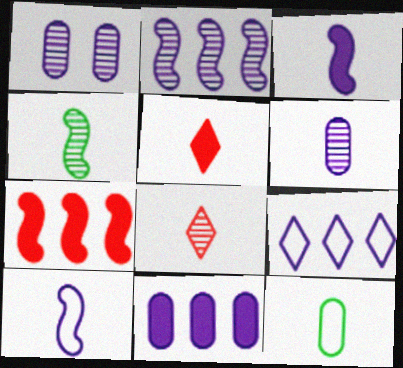[[1, 3, 9], 
[2, 9, 11], 
[3, 8, 12], 
[4, 6, 8]]